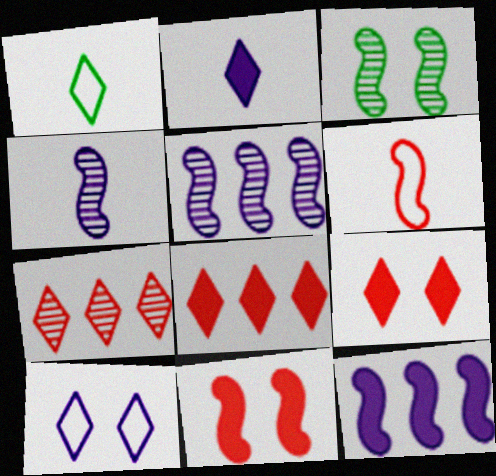[[3, 6, 12]]